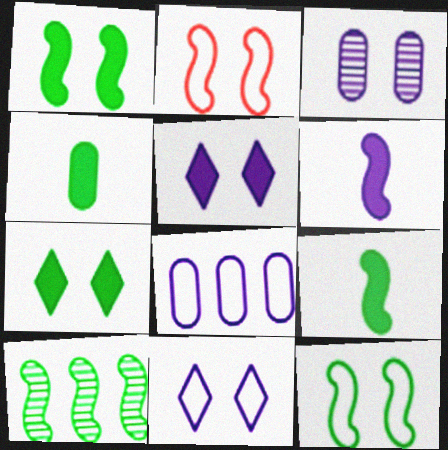[[2, 3, 7], 
[2, 6, 10], 
[9, 10, 12]]